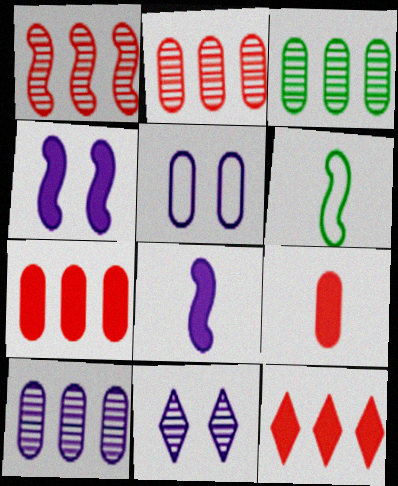[[1, 4, 6], 
[2, 3, 10], 
[3, 5, 9], 
[4, 5, 11], 
[6, 7, 11]]